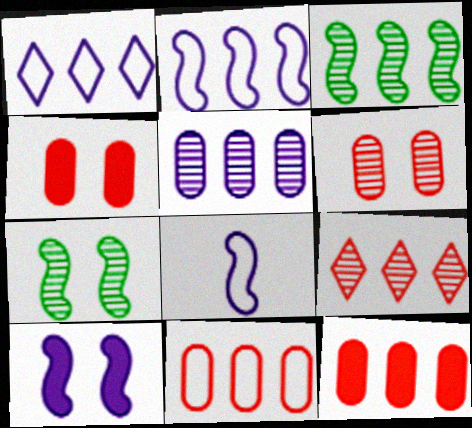[[1, 3, 12], 
[3, 5, 9]]